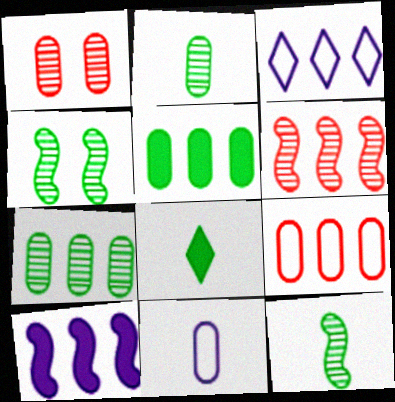[[1, 5, 11], 
[3, 5, 6]]